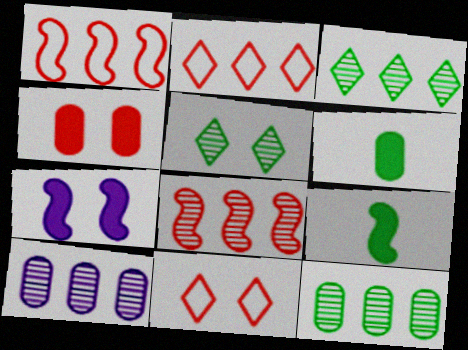[[3, 8, 10], 
[9, 10, 11]]